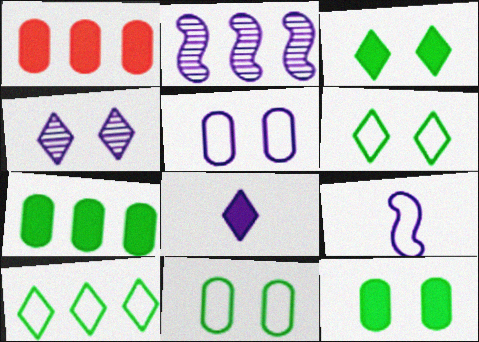[[1, 2, 10], 
[2, 5, 8]]